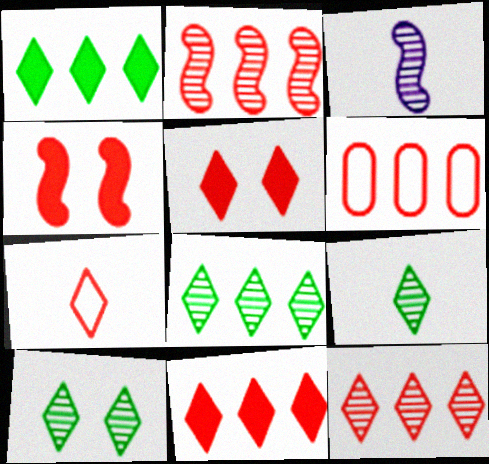[[2, 6, 11], 
[5, 7, 12], 
[8, 9, 10]]